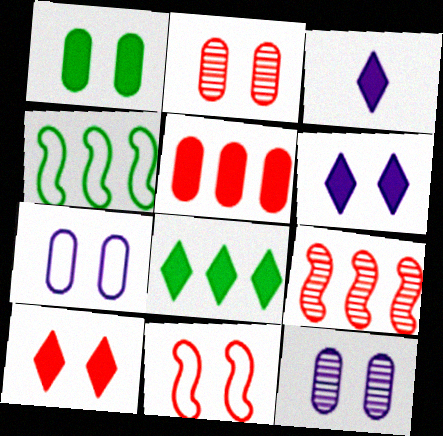[[1, 2, 7], 
[2, 3, 4], 
[2, 10, 11], 
[3, 8, 10]]